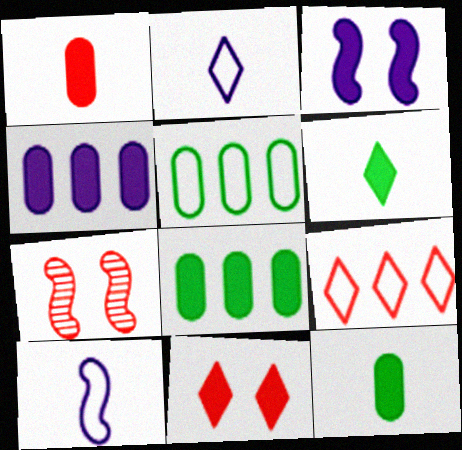[[1, 7, 9], 
[2, 7, 8]]